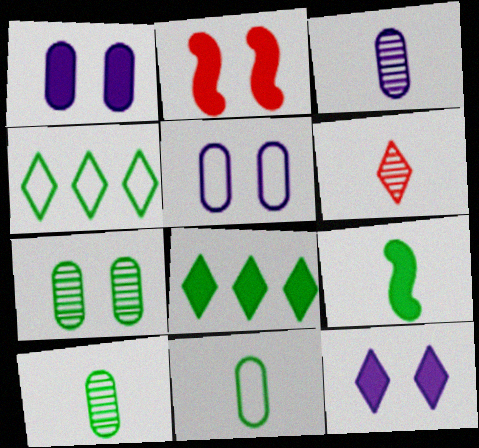[[2, 3, 4], 
[4, 6, 12], 
[4, 7, 9]]